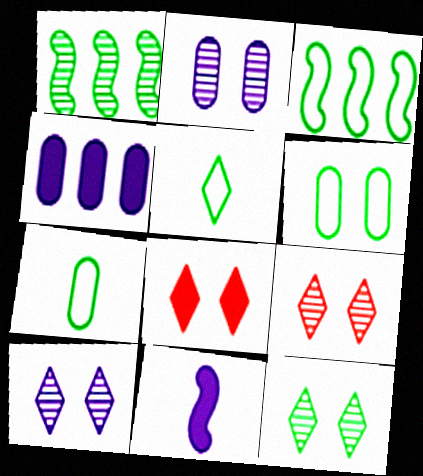[[3, 5, 6], 
[9, 10, 12]]